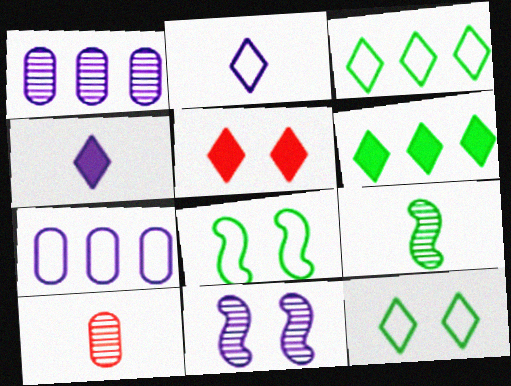[[4, 5, 6], 
[4, 7, 11], 
[5, 7, 9]]